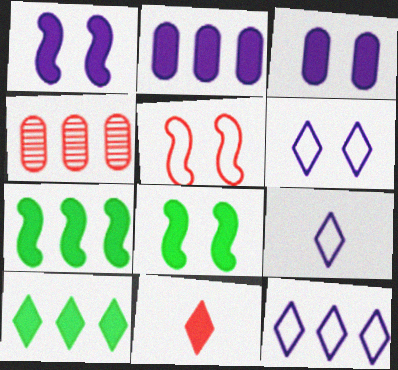[[2, 8, 11], 
[3, 7, 11], 
[4, 5, 11], 
[4, 7, 12], 
[4, 8, 9], 
[6, 9, 12]]